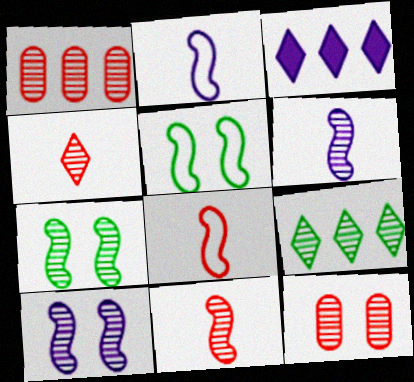[[6, 9, 12]]